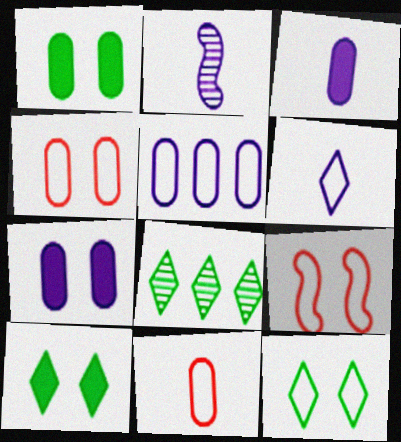[[2, 3, 6], 
[3, 8, 9]]